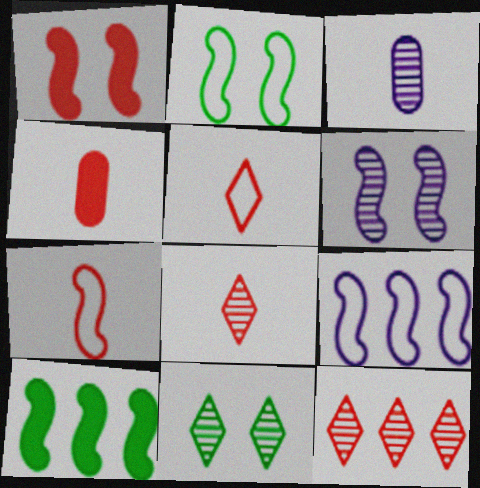[[1, 2, 6], 
[2, 7, 9], 
[4, 7, 8], 
[4, 9, 11], 
[6, 7, 10]]